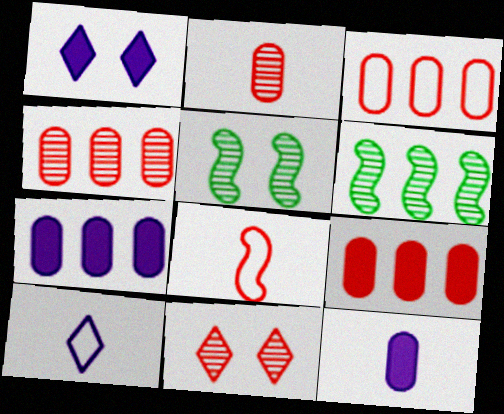[[3, 4, 9], 
[5, 9, 10], 
[8, 9, 11]]